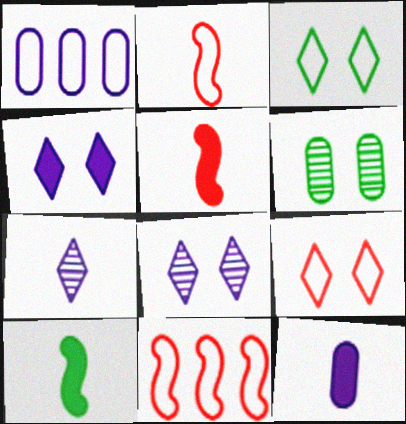[[1, 2, 3]]